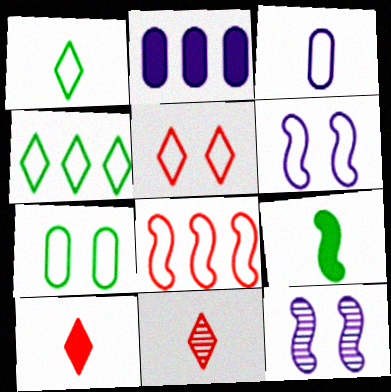[[3, 9, 11], 
[5, 6, 7], 
[8, 9, 12]]